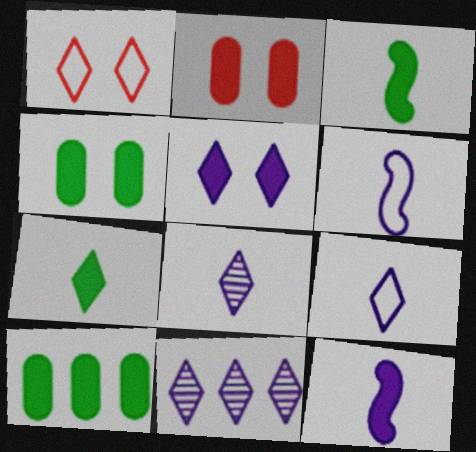[[1, 7, 11], 
[5, 9, 11]]